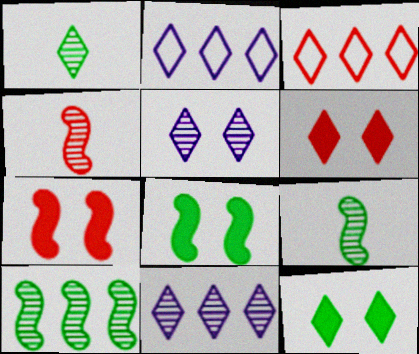[[1, 2, 6]]